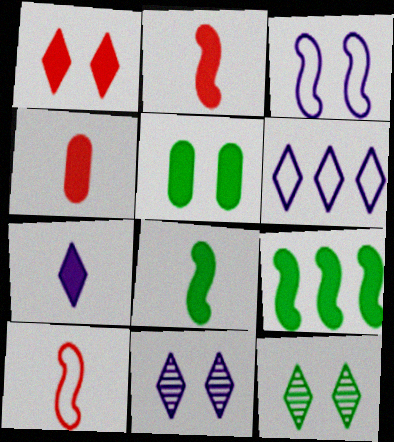[[4, 7, 8], 
[6, 7, 11]]